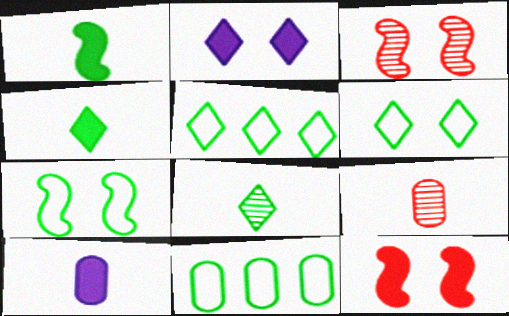[[3, 5, 10]]